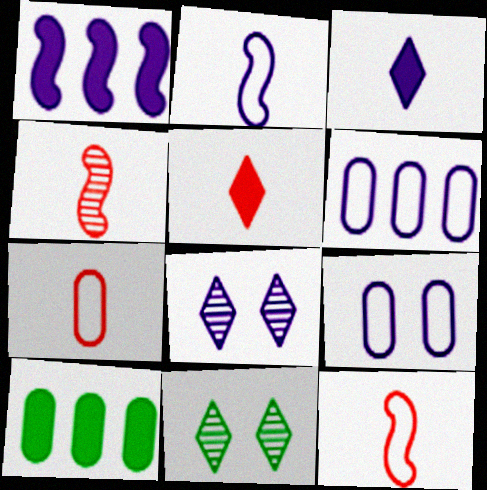[[1, 7, 11], 
[4, 5, 7], 
[8, 10, 12]]